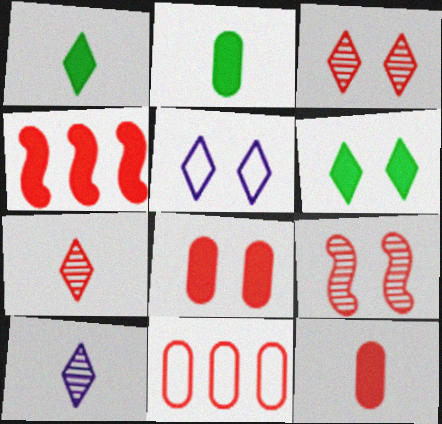[[3, 5, 6]]